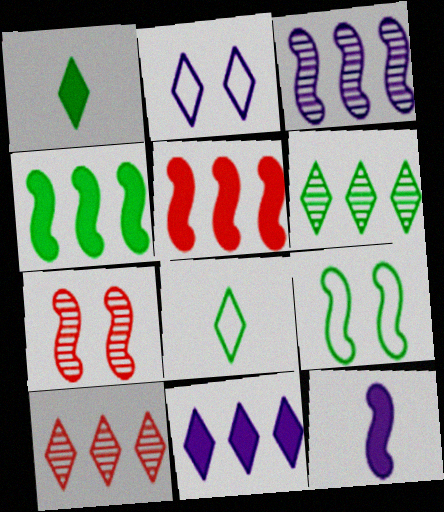[[1, 2, 10]]